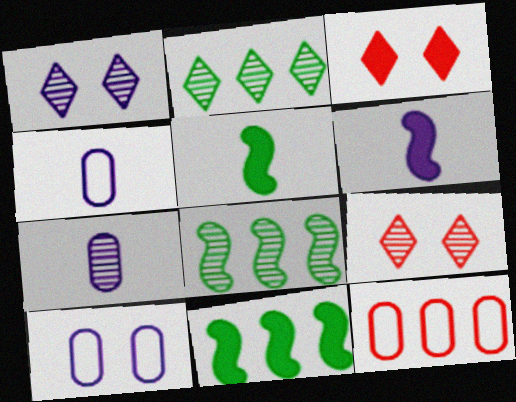[[1, 5, 12], 
[3, 4, 8], 
[4, 9, 11], 
[7, 8, 9]]